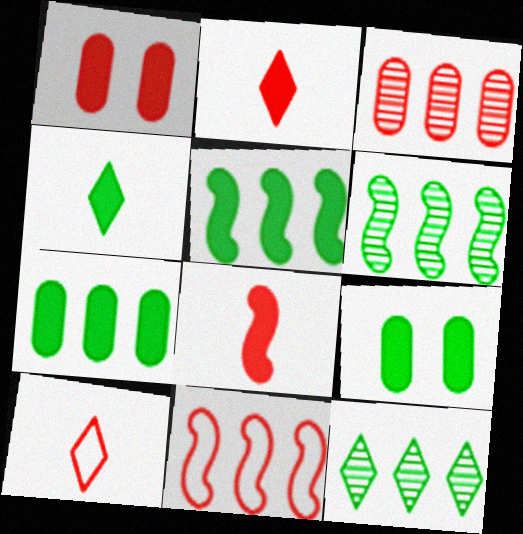[[4, 5, 9]]